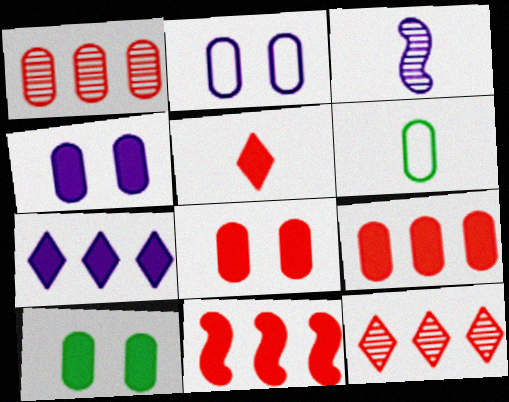[[1, 4, 6], 
[2, 3, 7], 
[3, 5, 6], 
[4, 8, 10], 
[5, 8, 11]]